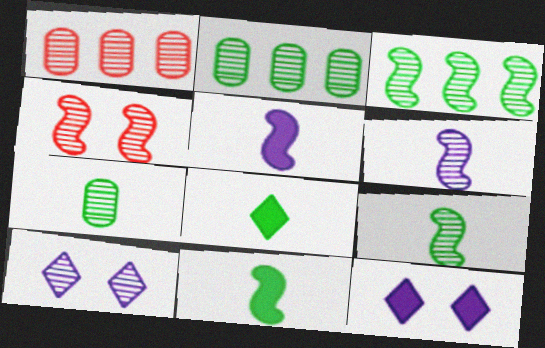[[1, 9, 10], 
[3, 4, 6]]